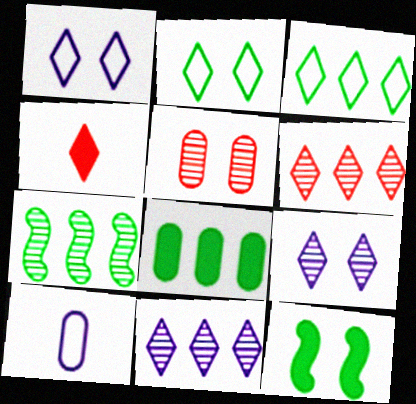[[1, 5, 12], 
[2, 4, 11], 
[3, 4, 9], 
[3, 7, 8], 
[5, 8, 10], 
[6, 10, 12]]